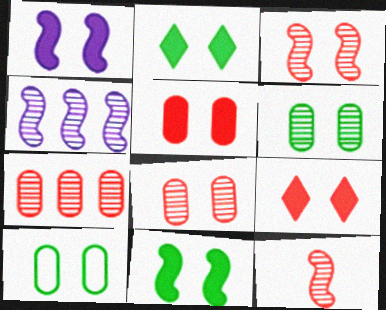[[1, 2, 5]]